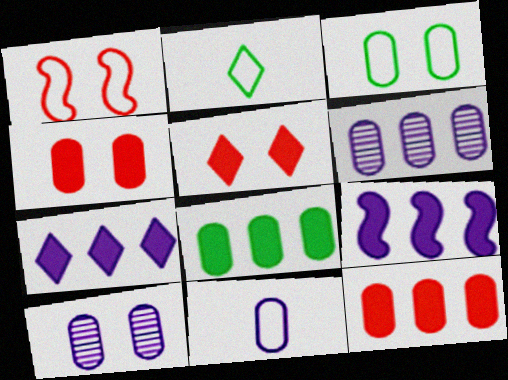[[3, 4, 10]]